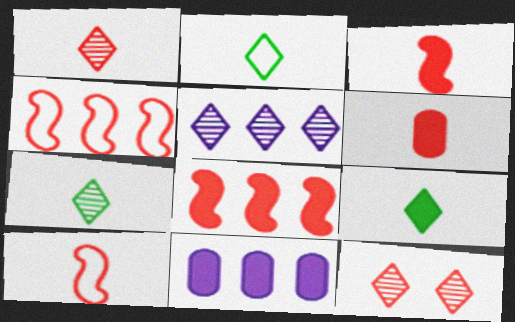[[1, 6, 10], 
[2, 7, 9], 
[4, 6, 12], 
[5, 7, 12]]